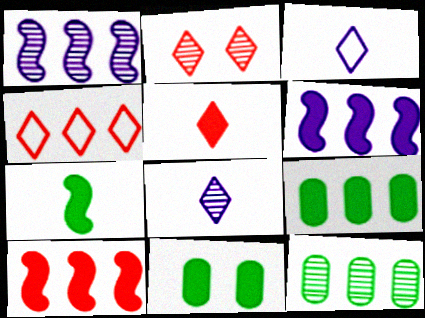[[1, 4, 9], 
[2, 4, 5], 
[4, 6, 12], 
[5, 6, 11]]